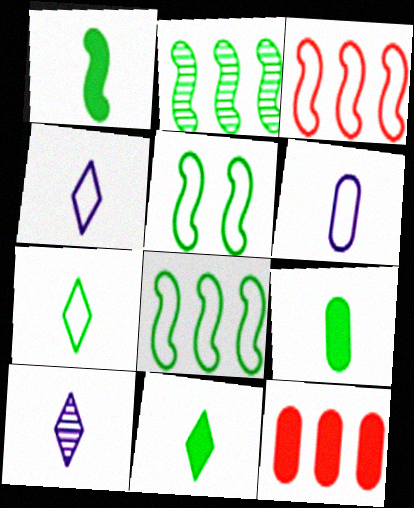[[1, 2, 5], 
[1, 9, 11], 
[5, 10, 12]]